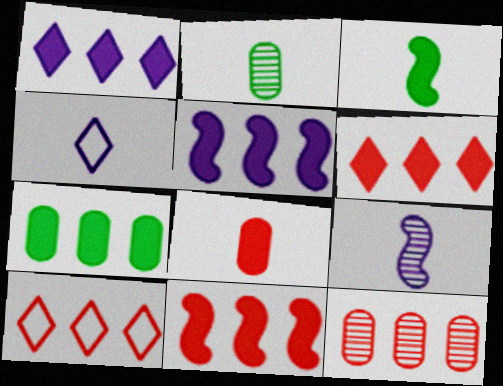[[1, 7, 11], 
[5, 6, 7], 
[10, 11, 12]]